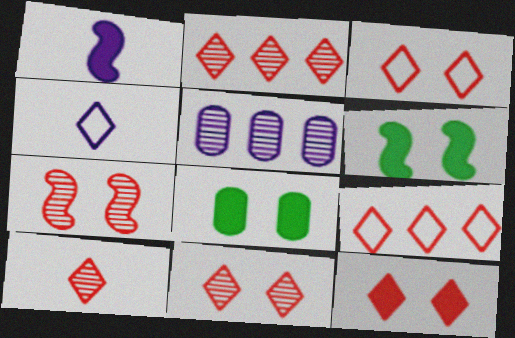[[2, 10, 11], 
[3, 11, 12], 
[9, 10, 12]]